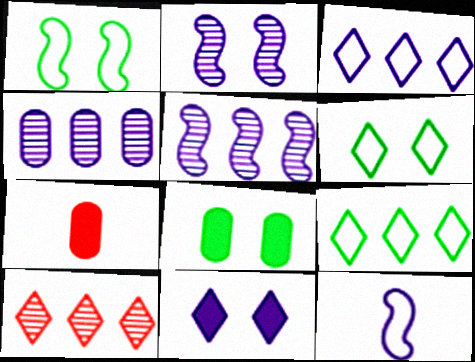[[2, 7, 9], 
[4, 11, 12], 
[5, 6, 7], 
[8, 10, 12]]